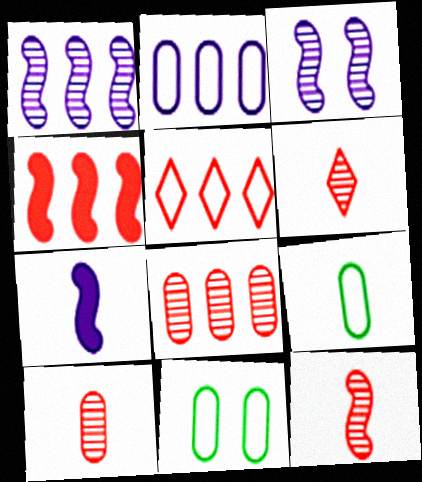[[4, 5, 8], 
[6, 7, 9], 
[6, 10, 12]]